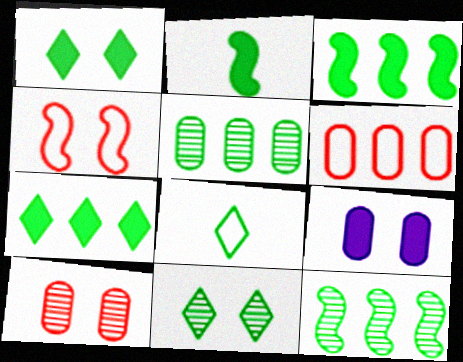[[4, 9, 11], 
[7, 8, 11]]